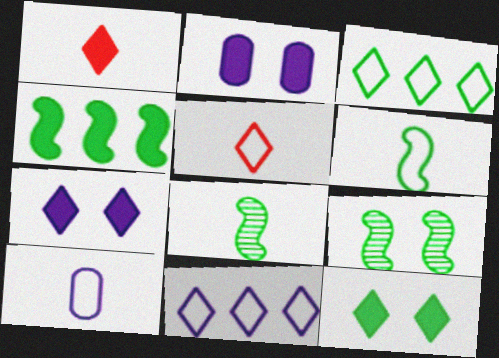[[1, 2, 4], 
[1, 8, 10], 
[4, 6, 9], 
[5, 6, 10]]